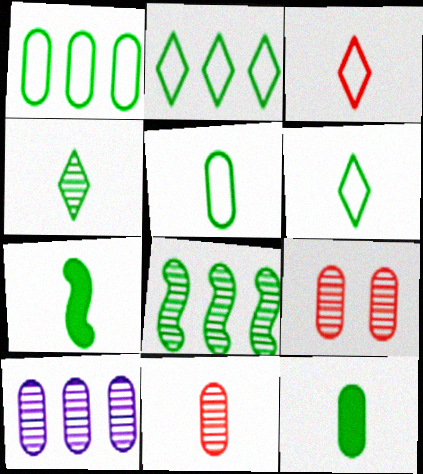[[4, 5, 7]]